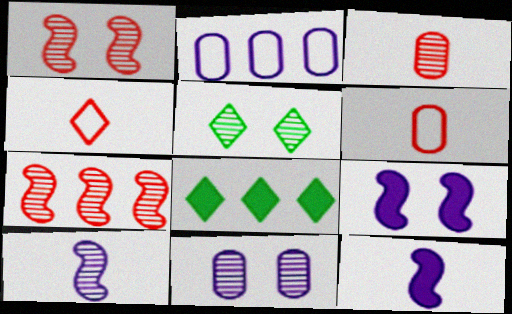[[1, 5, 11], 
[2, 7, 8]]